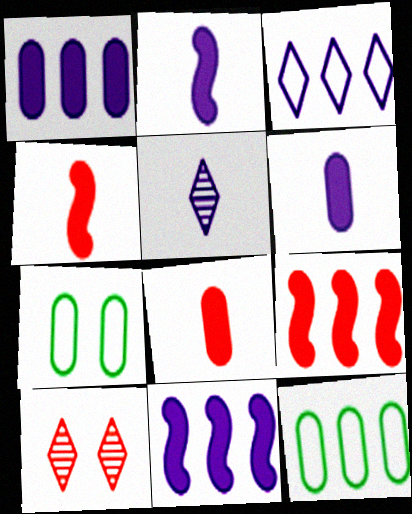[[2, 10, 12], 
[5, 7, 9]]